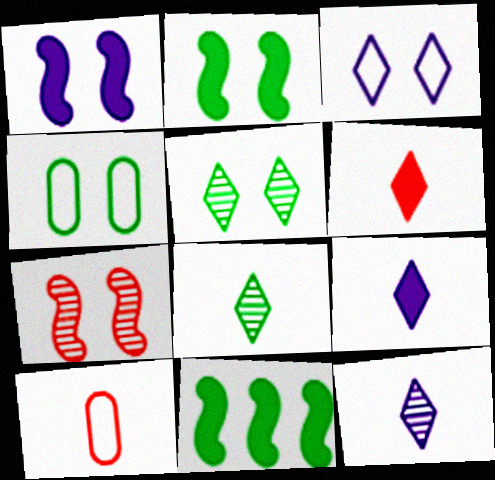[[2, 4, 5], 
[4, 8, 11]]